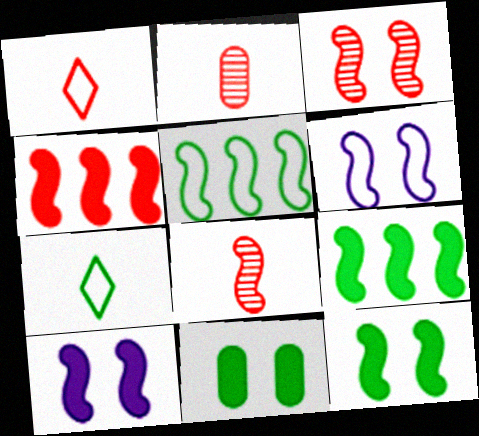[[3, 6, 12], 
[5, 8, 10], 
[6, 8, 9]]